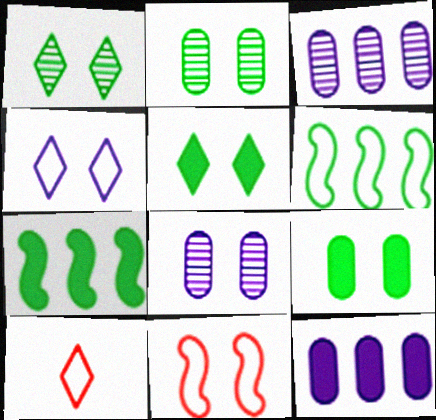[[5, 8, 11], 
[7, 8, 10]]